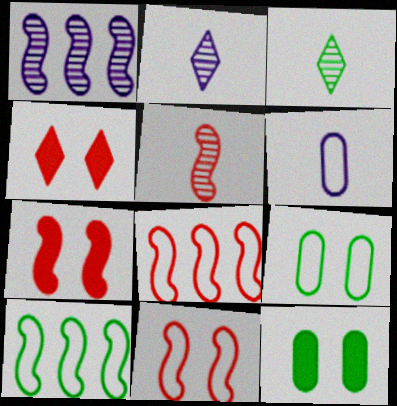[[2, 8, 12], 
[3, 10, 12], 
[5, 7, 8]]